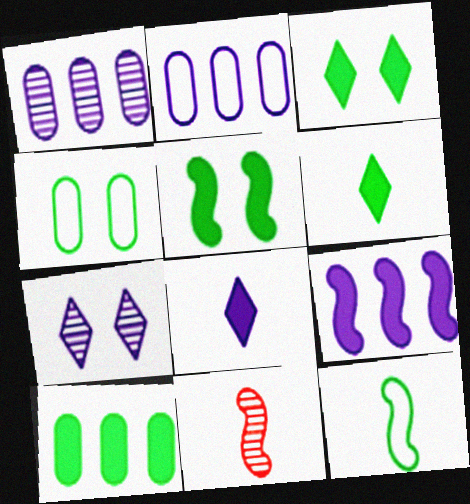[[2, 3, 11], 
[5, 6, 10]]